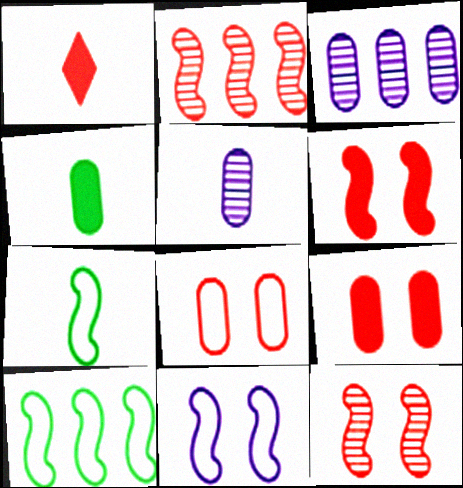[[1, 2, 8], 
[1, 5, 7], 
[3, 4, 8]]